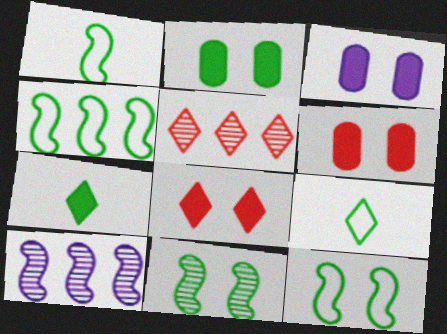[[1, 3, 5], 
[1, 4, 12], 
[2, 3, 6], 
[6, 9, 10]]